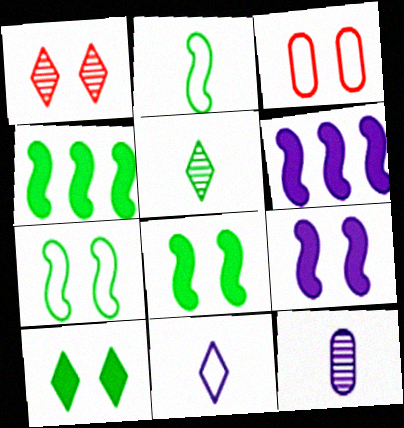[[3, 5, 6]]